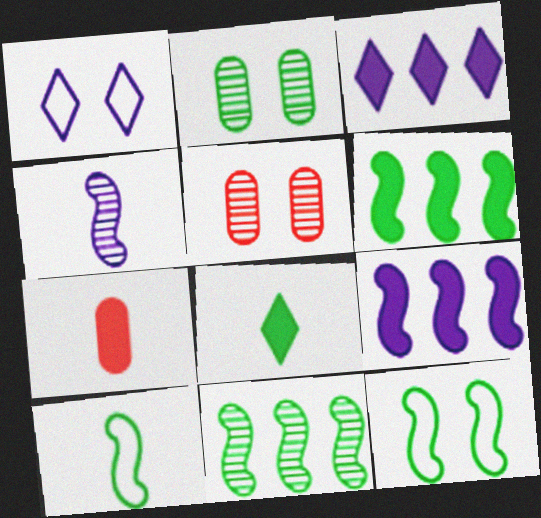[[1, 7, 11], 
[3, 5, 10]]